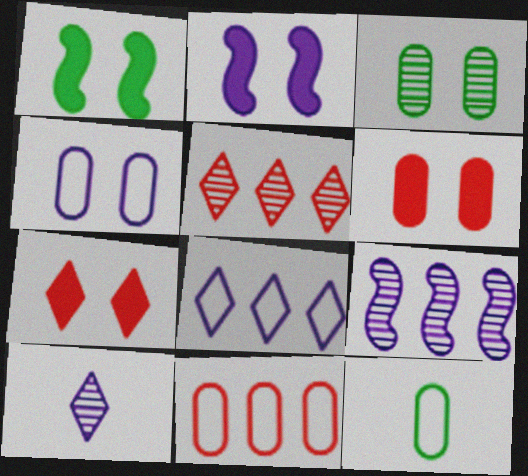[[1, 10, 11], 
[2, 5, 12], 
[3, 4, 6], 
[4, 11, 12], 
[7, 9, 12]]